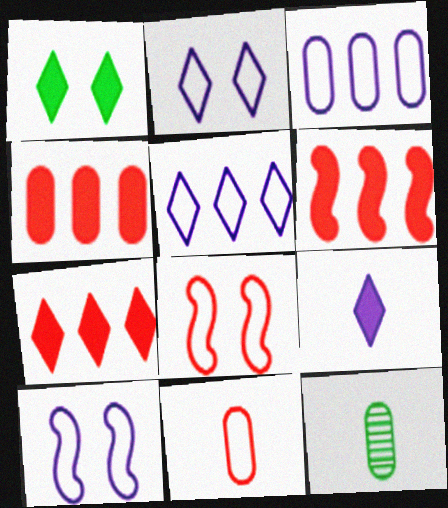[[1, 7, 9], 
[2, 6, 12], 
[4, 6, 7], 
[7, 10, 12]]